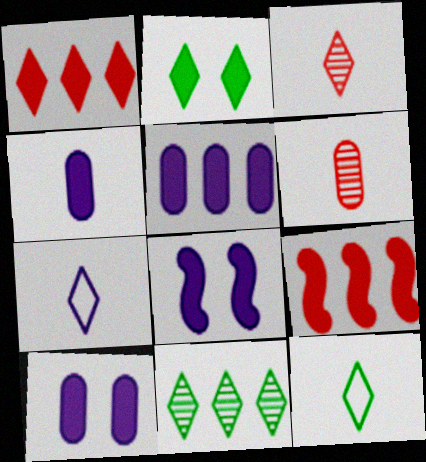[[2, 4, 9], 
[2, 11, 12], 
[4, 5, 10]]